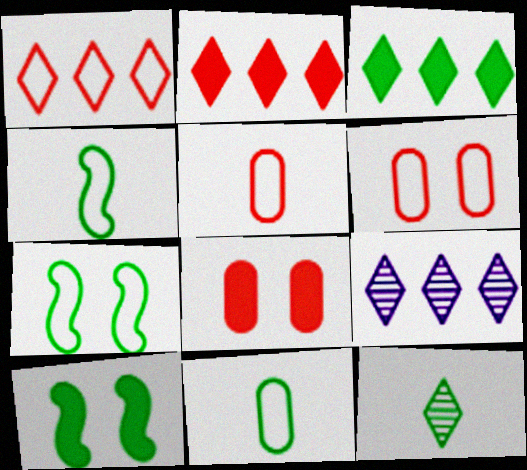[[1, 3, 9], 
[4, 8, 9], 
[5, 9, 10]]